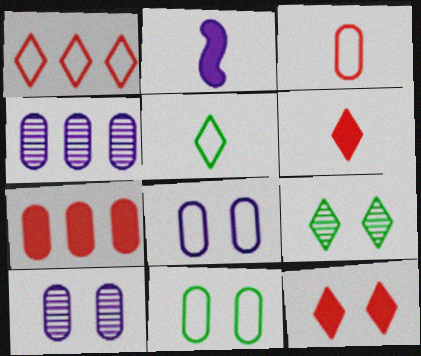[]